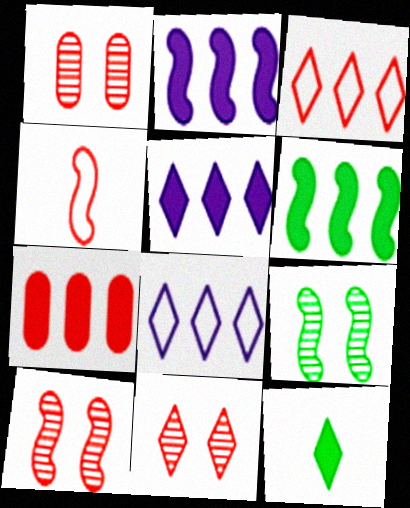[[1, 10, 11], 
[2, 4, 9], 
[4, 7, 11], 
[5, 6, 7], 
[8, 11, 12]]